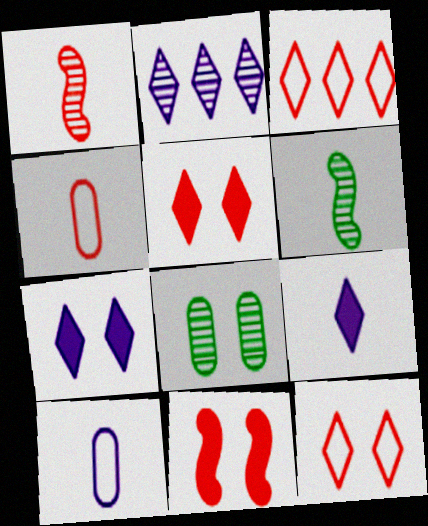[[1, 2, 8], 
[4, 6, 9]]